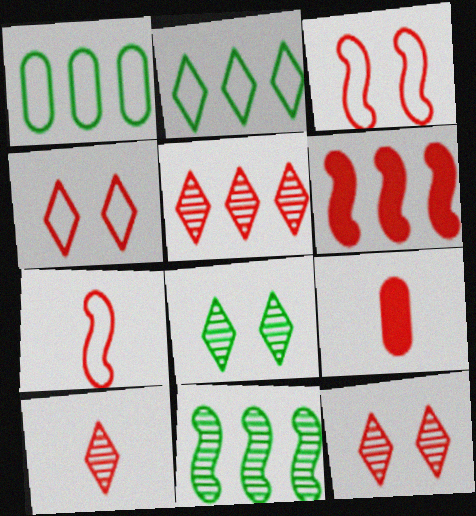[[3, 5, 9], 
[5, 10, 12], 
[7, 9, 10]]